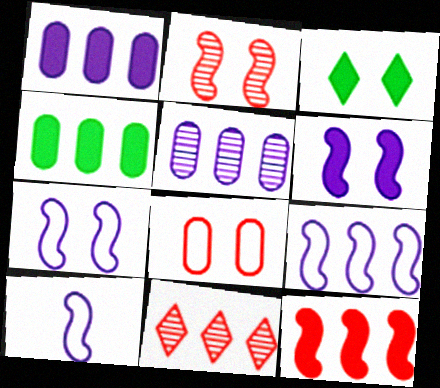[[4, 9, 11], 
[7, 9, 10]]